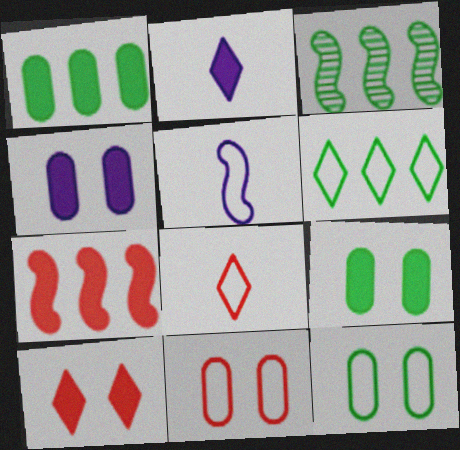[[1, 3, 6], 
[2, 3, 11], 
[2, 7, 9], 
[3, 4, 8], 
[5, 6, 11]]